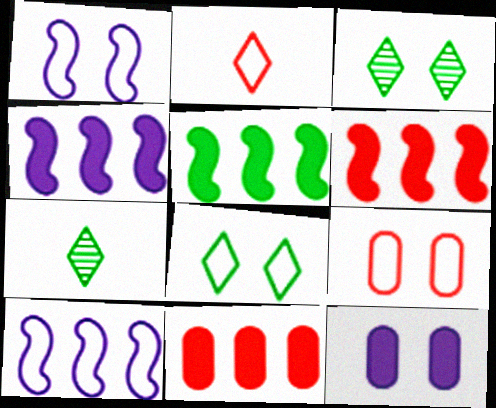[[1, 7, 11], 
[1, 8, 9], 
[4, 5, 6], 
[4, 7, 9]]